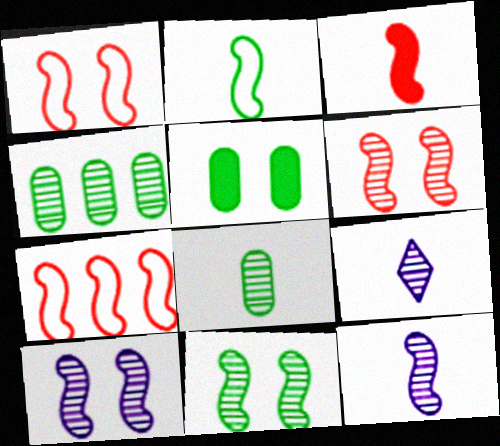[[2, 3, 12], 
[3, 6, 7], 
[4, 6, 9], 
[5, 7, 9], 
[6, 10, 11]]